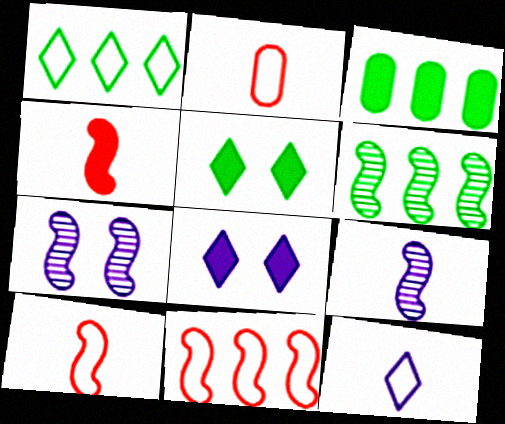[[1, 3, 6], 
[2, 6, 8], 
[3, 4, 8]]